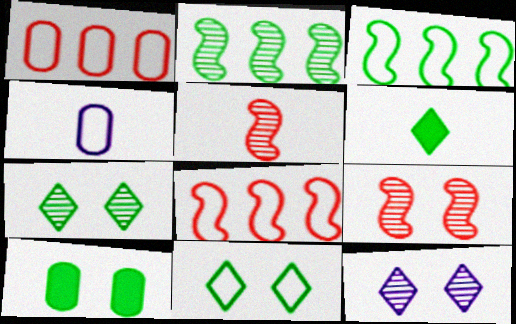[[4, 5, 6], 
[4, 8, 11]]